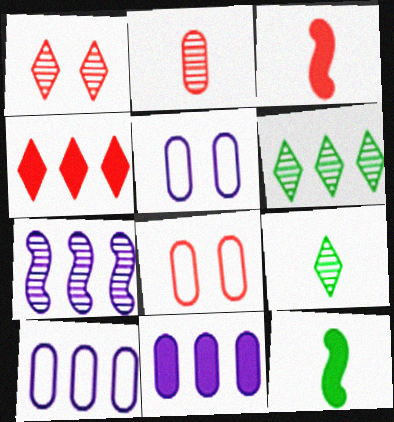[[1, 10, 12], 
[3, 5, 6]]